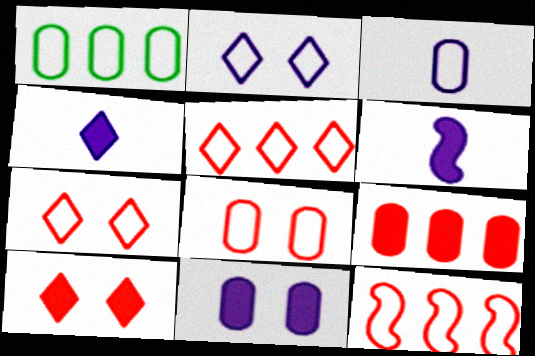[[1, 3, 8]]